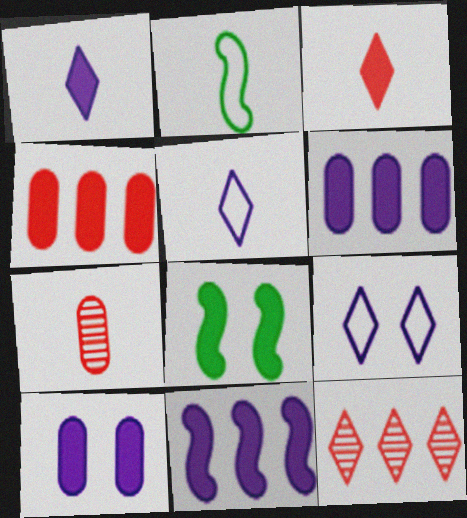[[1, 2, 7], 
[1, 4, 8], 
[1, 10, 11], 
[2, 10, 12], 
[3, 6, 8]]